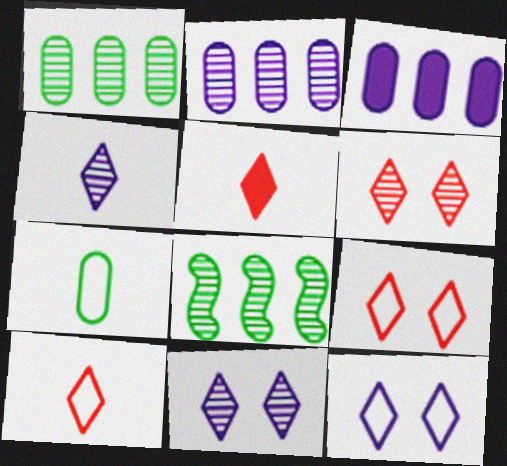[]